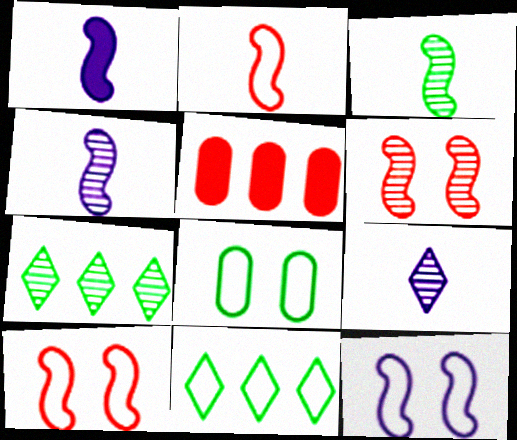[[1, 2, 3]]